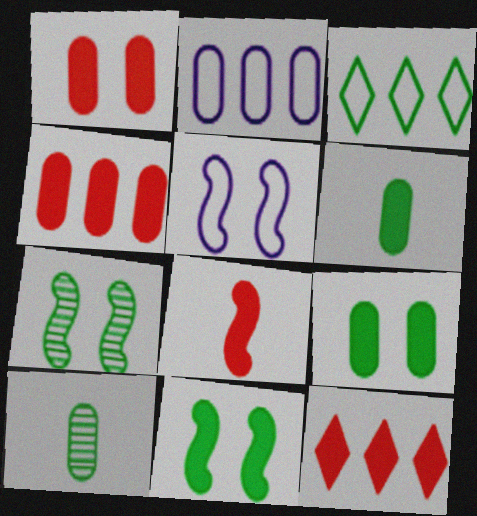[[1, 2, 10], 
[1, 8, 12], 
[3, 6, 7], 
[3, 10, 11], 
[5, 10, 12]]